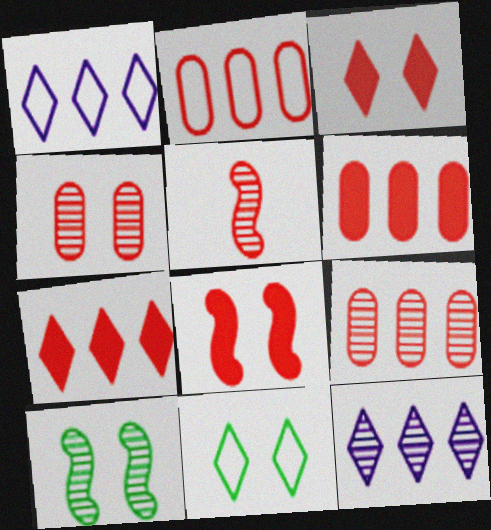[[2, 3, 5], 
[2, 6, 9]]